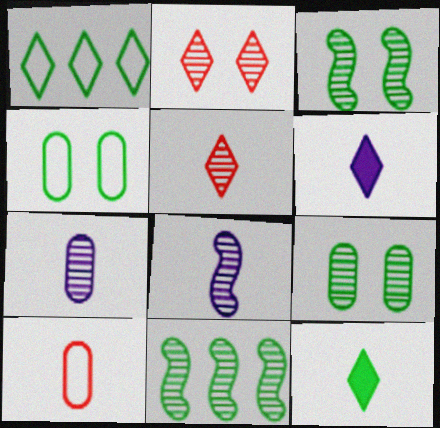[[1, 2, 6], 
[2, 7, 11], 
[4, 11, 12], 
[8, 10, 12]]